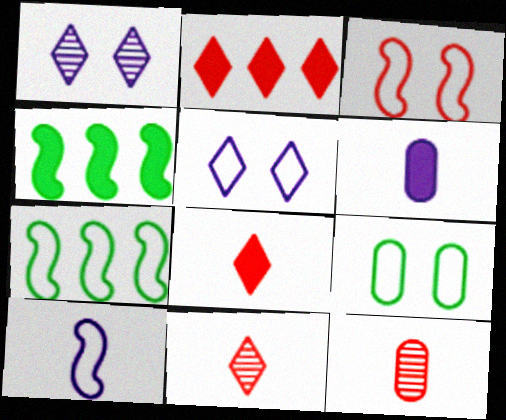[[2, 3, 12], 
[3, 5, 9], 
[3, 7, 10], 
[4, 5, 12]]